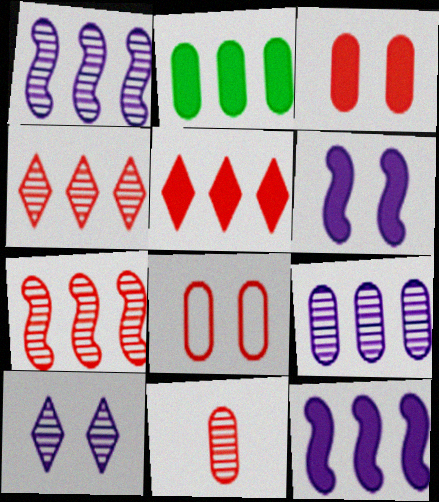[[2, 5, 12]]